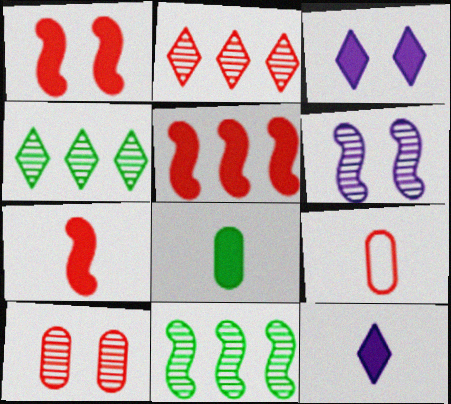[[1, 2, 9], 
[1, 5, 7], 
[3, 5, 8], 
[3, 9, 11], 
[7, 8, 12]]